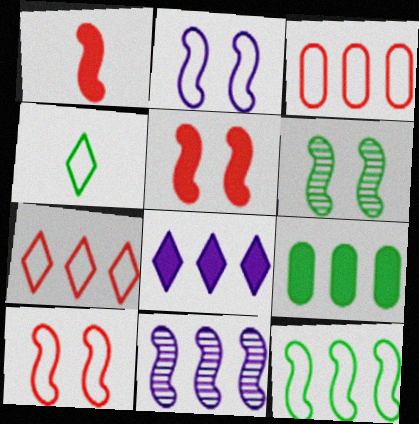[[2, 3, 4], 
[2, 5, 6], 
[4, 6, 9], 
[7, 9, 11]]